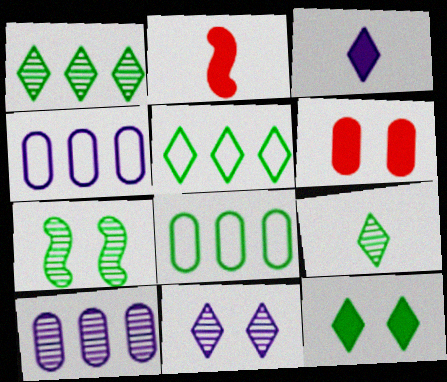[[2, 8, 11], 
[5, 9, 12]]